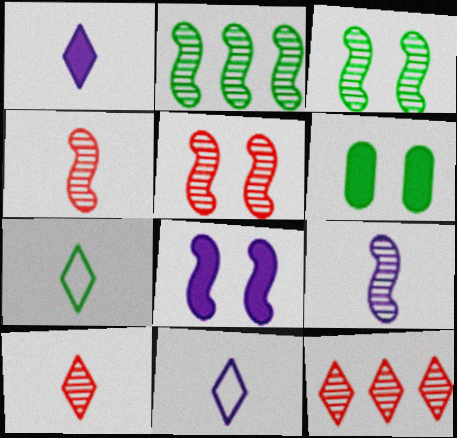[[1, 7, 10], 
[2, 5, 9], 
[2, 6, 7]]